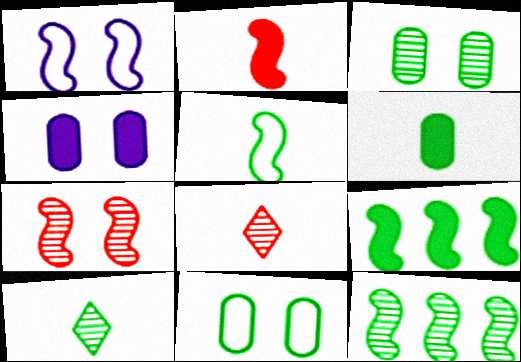[[1, 2, 12], 
[3, 10, 12], 
[5, 6, 10], 
[9, 10, 11]]